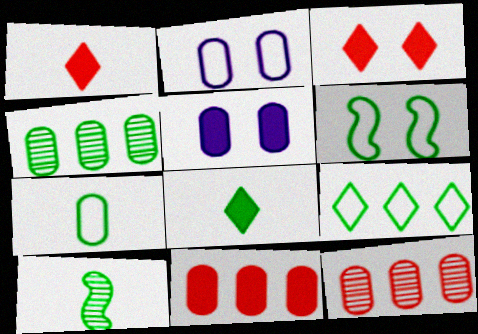[[4, 6, 8], 
[5, 7, 12], 
[6, 7, 9], 
[7, 8, 10]]